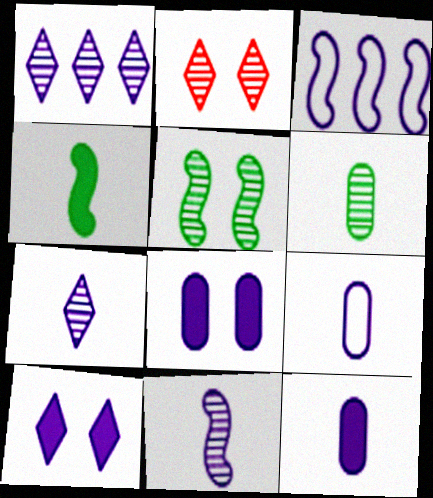[[3, 7, 8]]